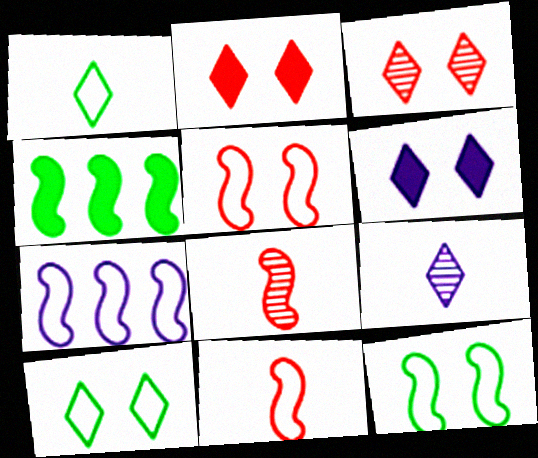[[3, 6, 10], 
[7, 11, 12]]